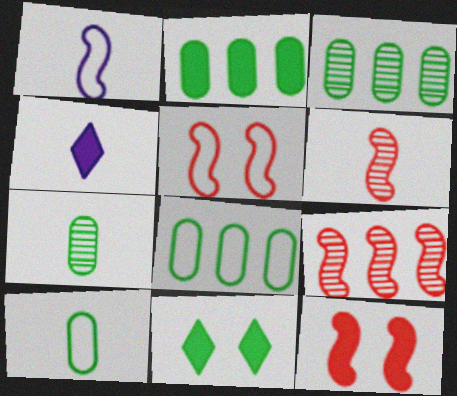[[2, 3, 8], 
[2, 4, 12], 
[3, 4, 5], 
[4, 6, 10]]